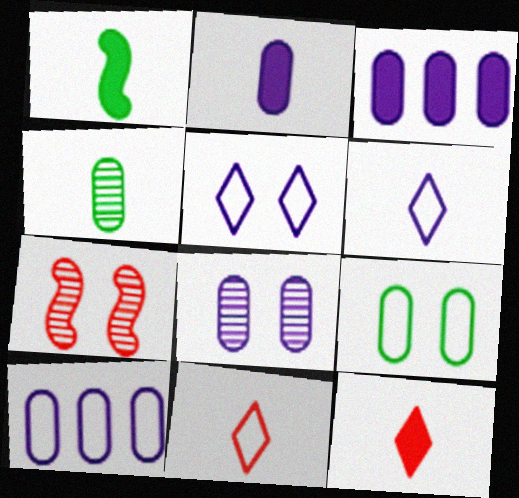[[1, 2, 12], 
[2, 8, 10]]